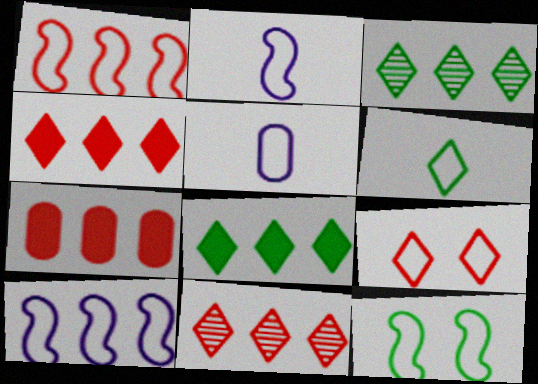[[1, 2, 12], 
[1, 7, 11], 
[3, 7, 10]]